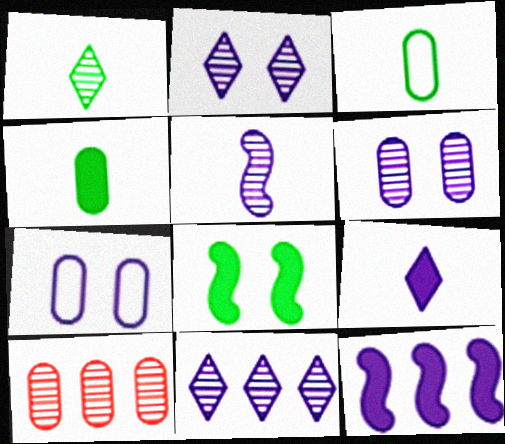[[4, 7, 10], 
[5, 6, 11]]